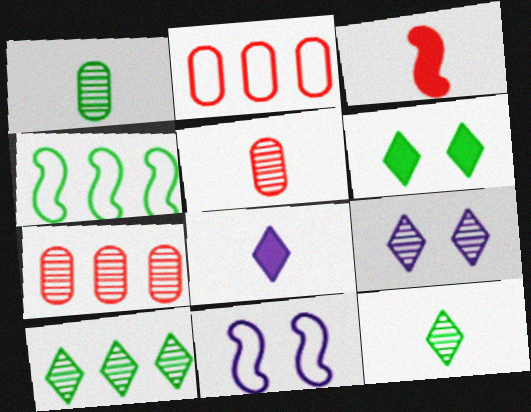[[1, 4, 6]]